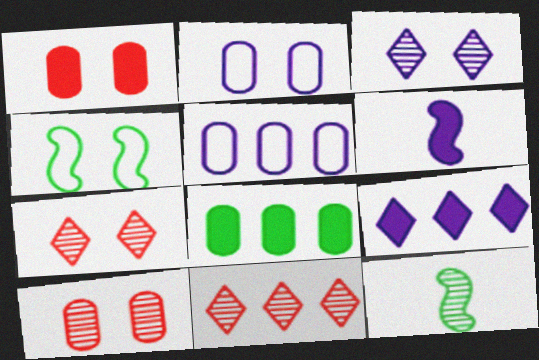[[1, 3, 4], 
[3, 5, 6]]